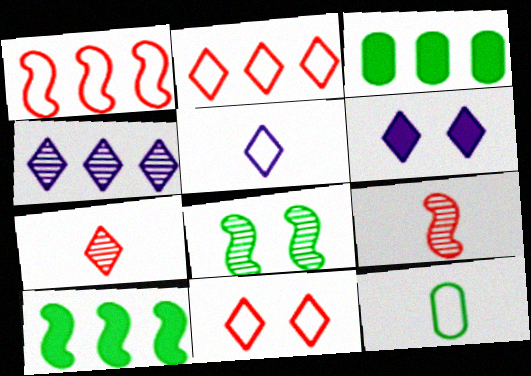[[1, 3, 4], 
[4, 5, 6]]